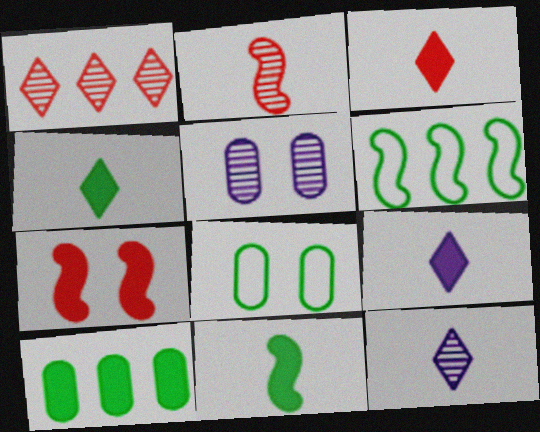[[3, 4, 9], 
[3, 5, 6], 
[7, 9, 10]]